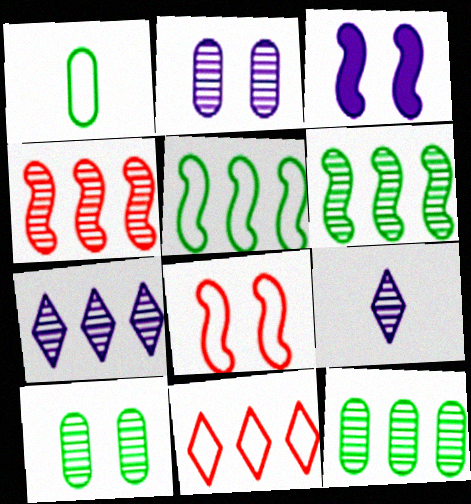[[4, 7, 12], 
[4, 9, 10]]